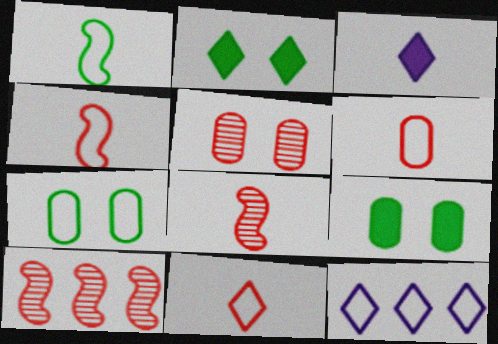[[3, 7, 10], 
[4, 6, 11], 
[4, 7, 12], 
[8, 9, 12]]